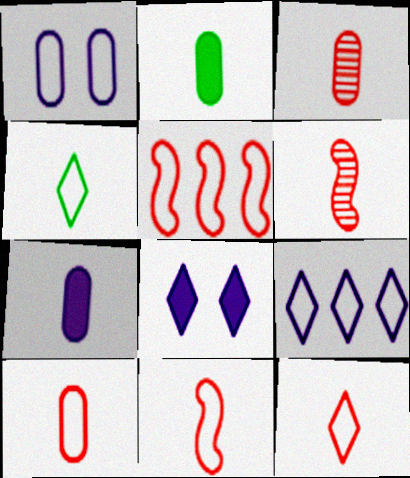[[1, 4, 5], 
[4, 6, 7], 
[10, 11, 12]]